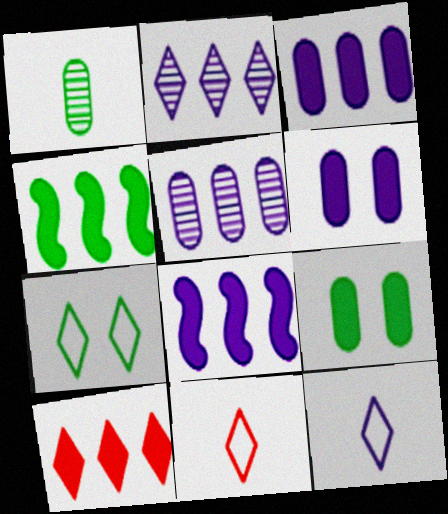[[1, 4, 7], 
[3, 4, 10]]